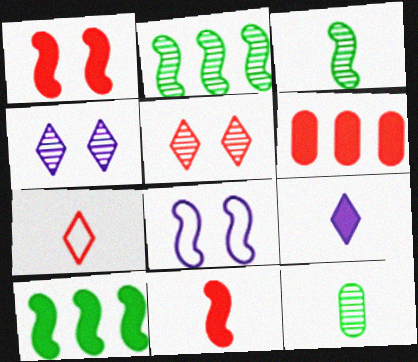[[2, 8, 11]]